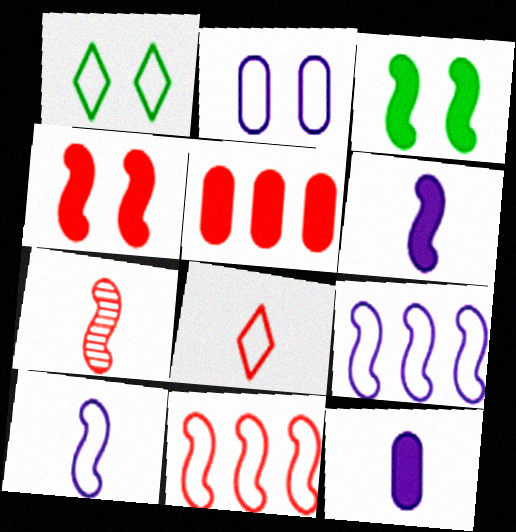[[3, 7, 9], 
[4, 7, 11]]